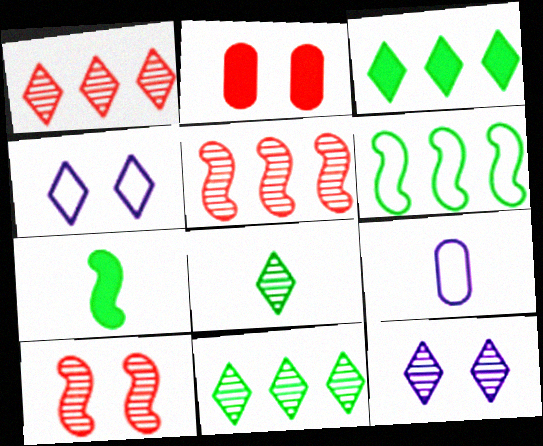[[1, 8, 12], 
[3, 9, 10]]